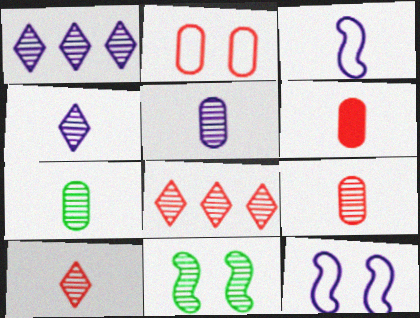[[1, 9, 11], 
[5, 7, 9], 
[5, 8, 11]]